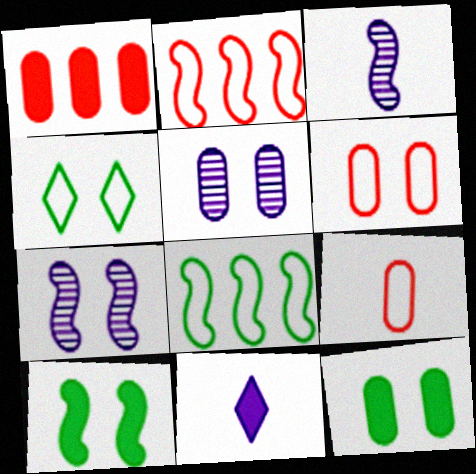[[1, 3, 4], 
[1, 10, 11], 
[2, 3, 10], 
[5, 6, 12]]